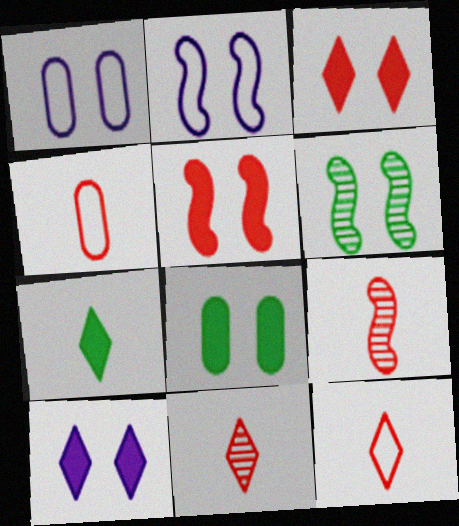[[1, 3, 6], 
[2, 5, 6], 
[5, 8, 10]]